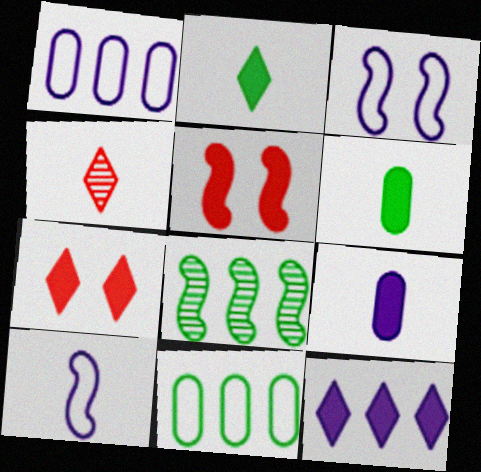[[2, 7, 12], 
[4, 6, 10], 
[5, 6, 12], 
[5, 8, 10]]